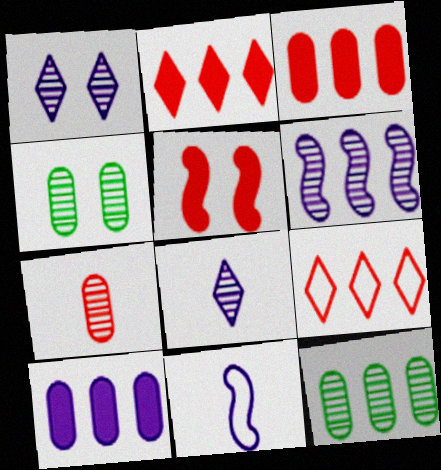[[1, 10, 11], 
[2, 4, 11], 
[5, 7, 9]]